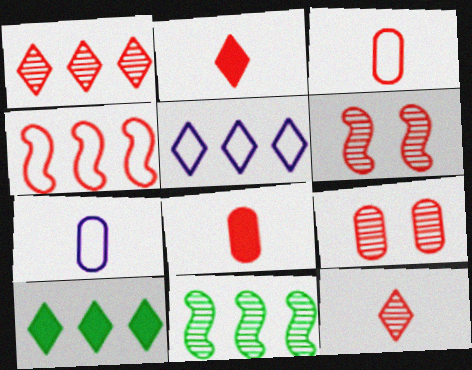[[1, 5, 10], 
[2, 4, 9], 
[6, 7, 10]]